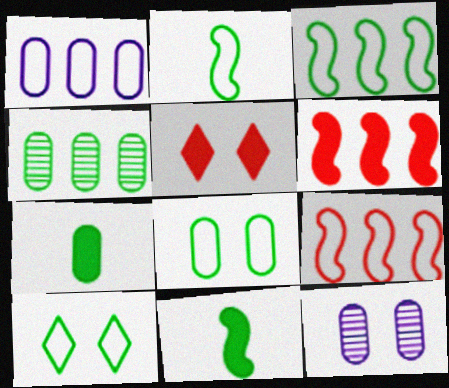[[4, 7, 8], 
[4, 10, 11]]